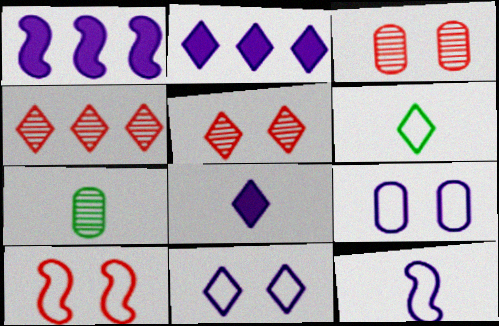[[1, 3, 6], 
[2, 5, 6], 
[2, 7, 10]]